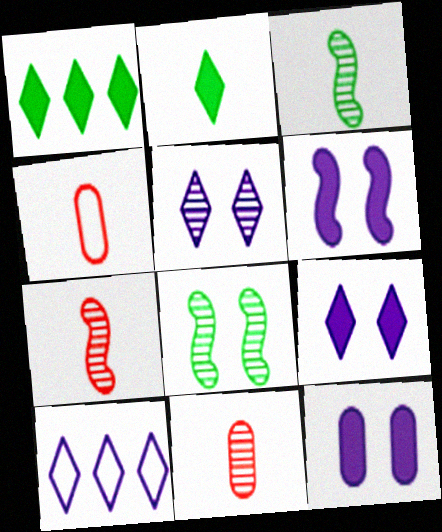[[6, 9, 12]]